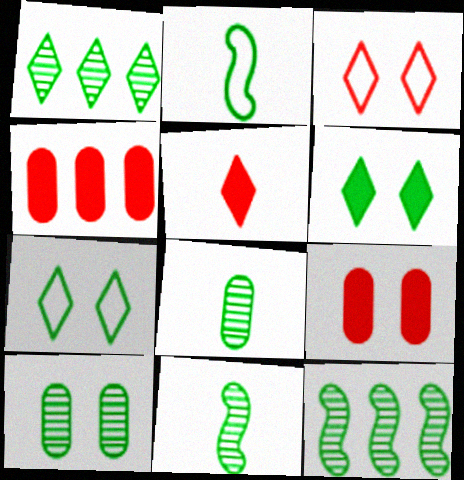[[1, 10, 11]]